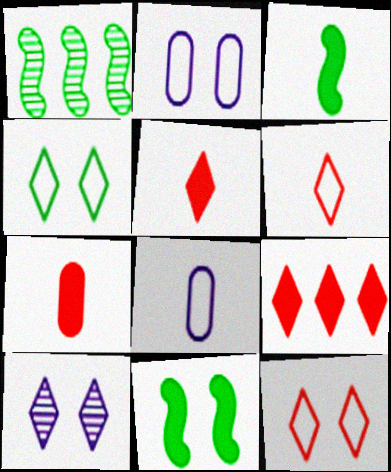[[1, 2, 5]]